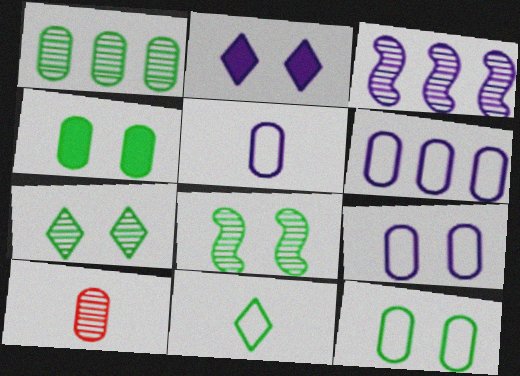[[2, 3, 5], 
[3, 7, 10], 
[4, 6, 10], 
[5, 6, 9]]